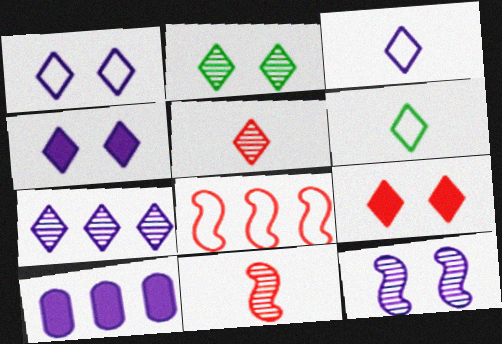[[1, 2, 9], 
[2, 5, 7], 
[3, 4, 7], 
[3, 10, 12], 
[6, 7, 9]]